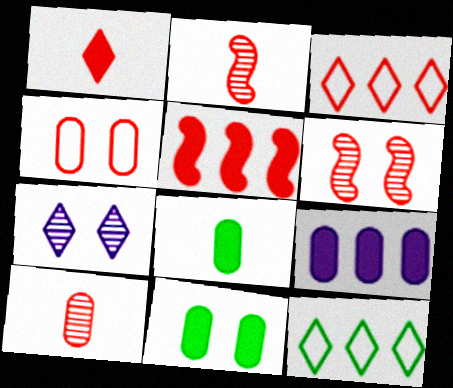[[1, 7, 12]]